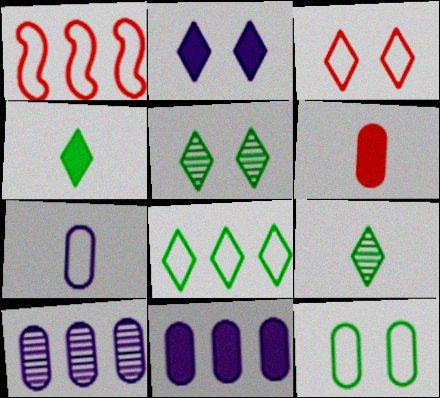[[2, 3, 5], 
[4, 5, 8], 
[6, 10, 12]]